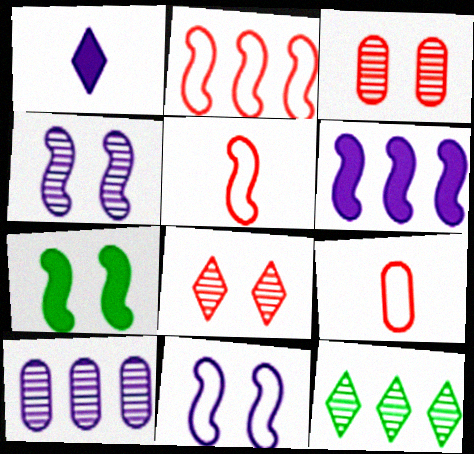[[1, 10, 11]]